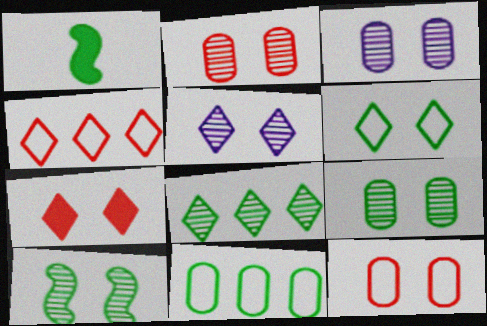[[1, 3, 4], 
[2, 3, 9], 
[2, 5, 10], 
[5, 6, 7]]